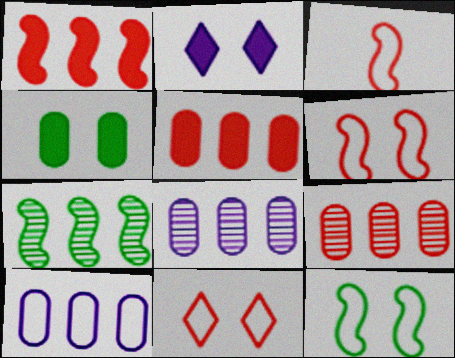[]